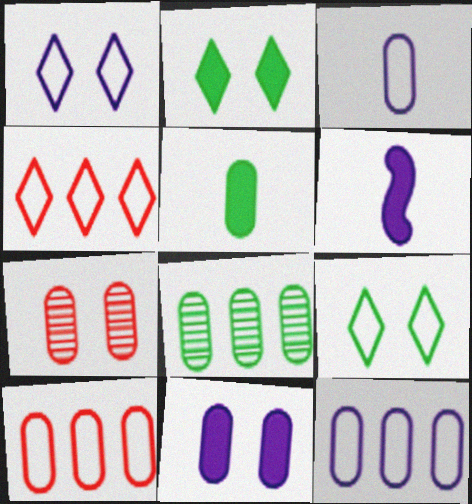[[5, 7, 12]]